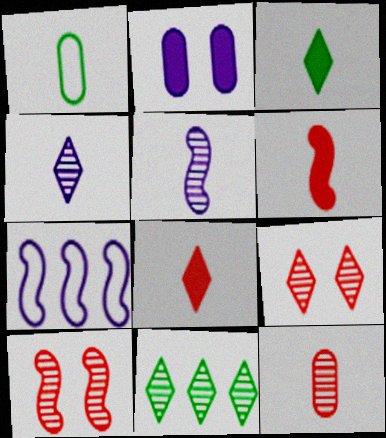[[1, 4, 6], 
[1, 5, 8], 
[2, 4, 7], 
[4, 9, 11]]